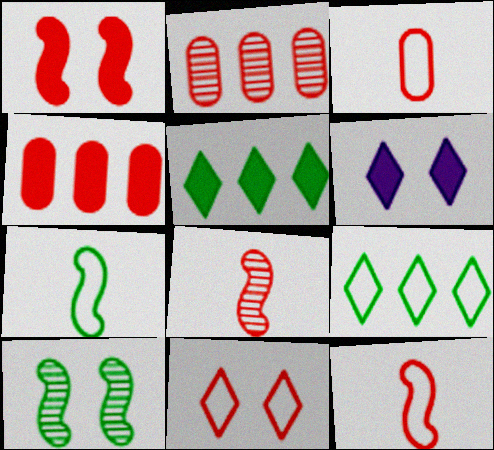[[2, 6, 7], 
[4, 8, 11]]